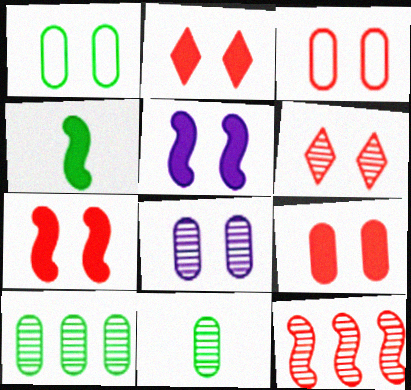[[1, 5, 6], 
[1, 8, 9], 
[2, 7, 9], 
[3, 6, 7]]